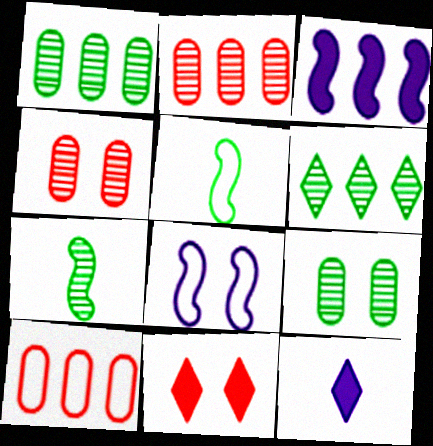[[3, 6, 10], 
[6, 7, 9], 
[8, 9, 11]]